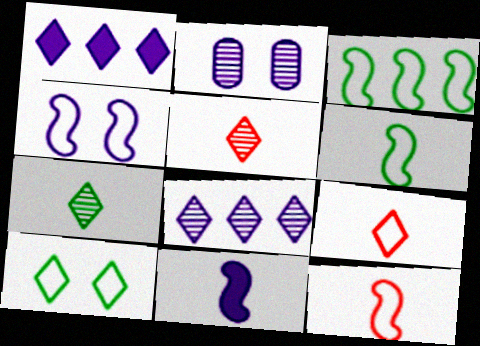[[1, 5, 10], 
[3, 4, 12]]